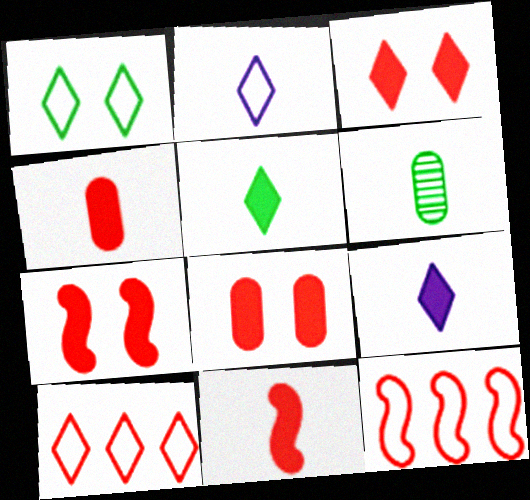[[1, 2, 10], 
[2, 6, 11], 
[3, 7, 8]]